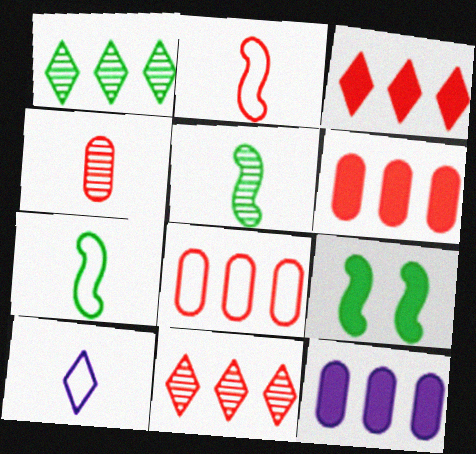[]